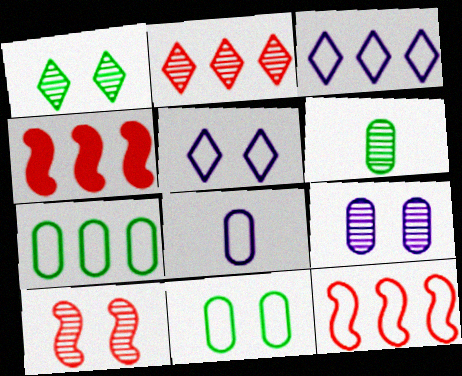[[1, 4, 8], 
[1, 9, 10], 
[3, 7, 12], 
[4, 5, 6]]